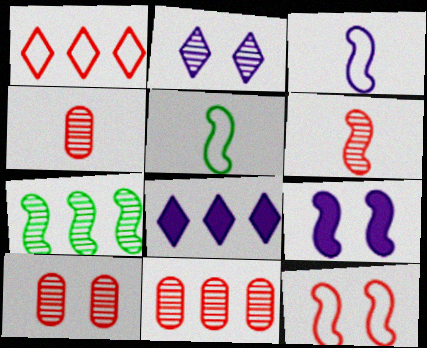[[2, 4, 7], 
[4, 10, 11], 
[5, 8, 10]]